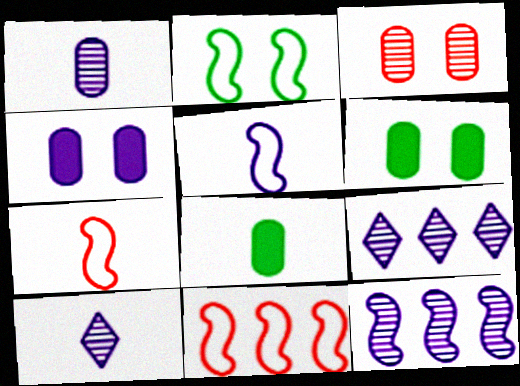[[2, 5, 11], 
[4, 5, 9], 
[6, 7, 9], 
[6, 10, 11], 
[7, 8, 10]]